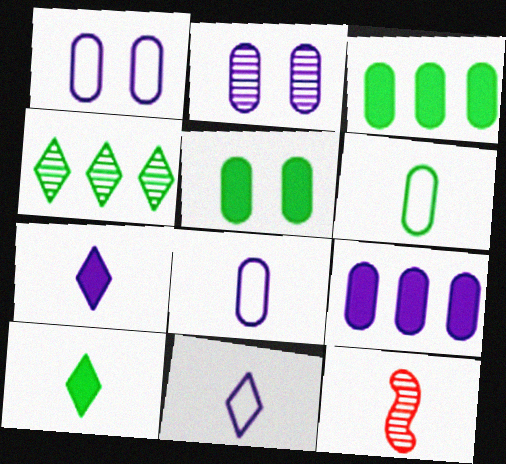[[2, 4, 12], 
[2, 8, 9], 
[6, 7, 12], 
[8, 10, 12]]